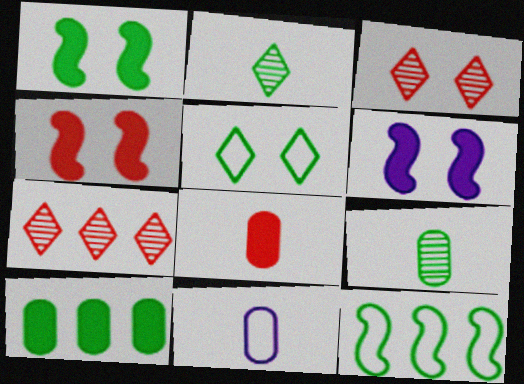[[1, 4, 6], 
[1, 7, 11], 
[8, 9, 11]]